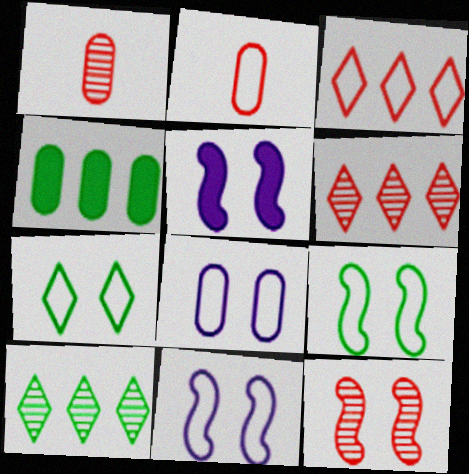[[1, 4, 8], 
[1, 6, 12], 
[2, 5, 10], 
[5, 9, 12]]